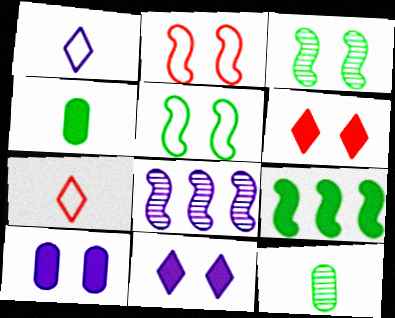[[1, 8, 10]]